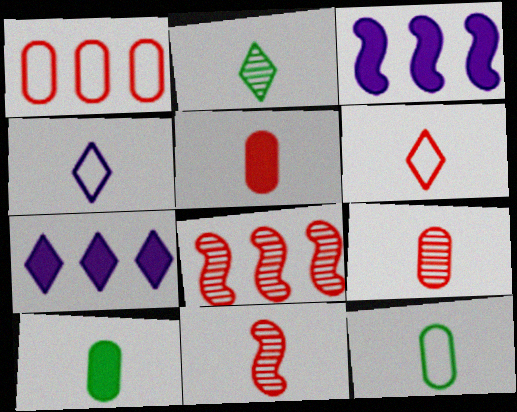[[4, 10, 11], 
[5, 6, 11]]